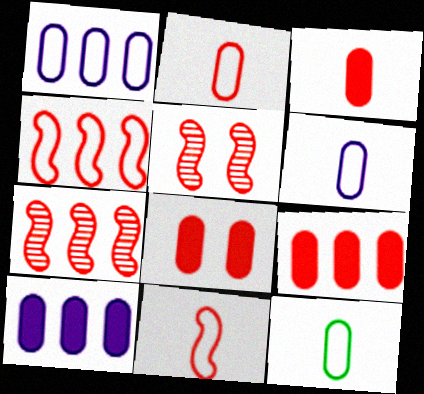[[2, 6, 12], 
[3, 8, 9]]